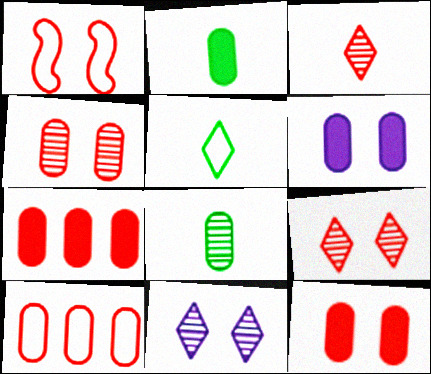[[1, 3, 7], 
[1, 9, 12], 
[2, 6, 7], 
[6, 8, 10]]